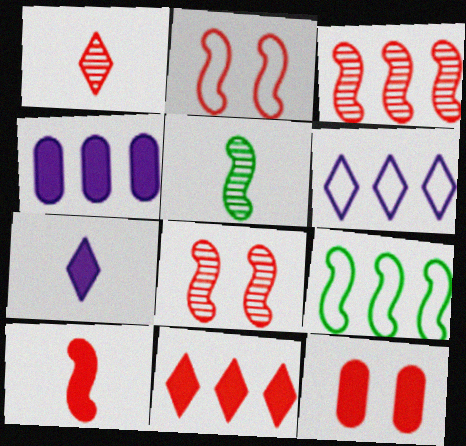[[2, 3, 10], 
[5, 6, 12], 
[10, 11, 12]]